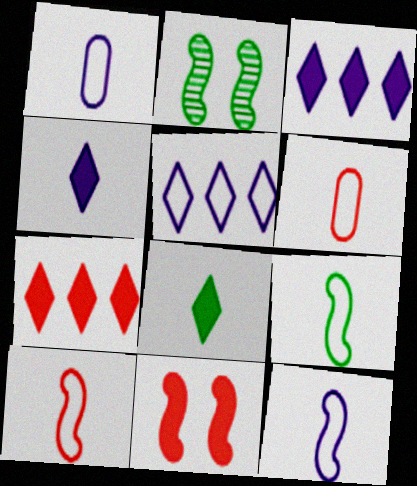[[1, 2, 7], 
[2, 3, 6], 
[9, 10, 12]]